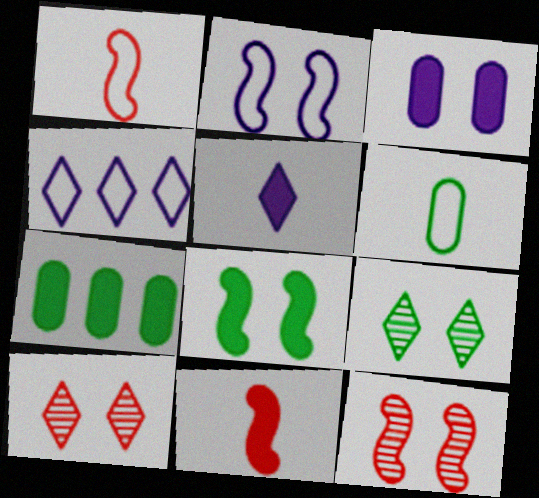[[2, 8, 12]]